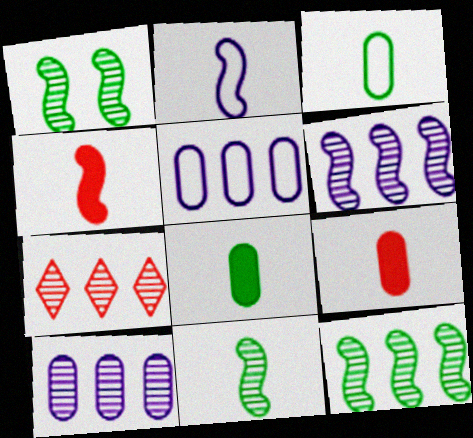[[1, 11, 12], 
[2, 4, 11], 
[7, 10, 12]]